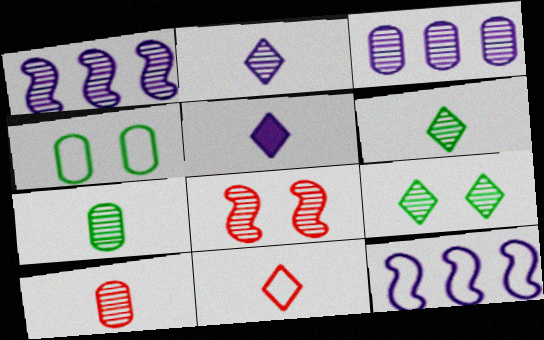[[1, 9, 10], 
[3, 6, 8], 
[4, 11, 12], 
[5, 6, 11]]